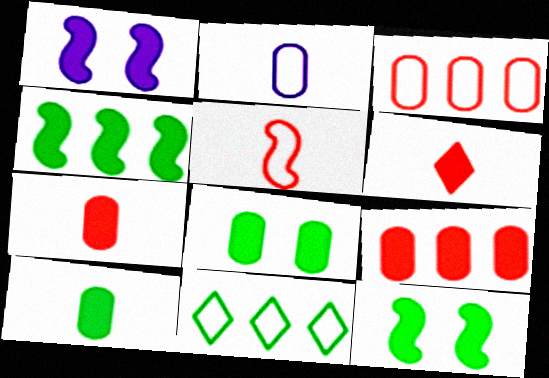[]